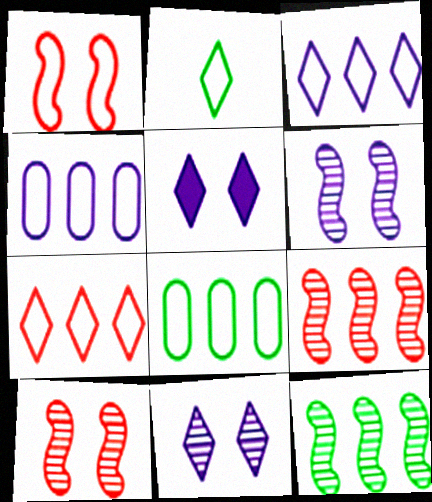[[1, 2, 4]]